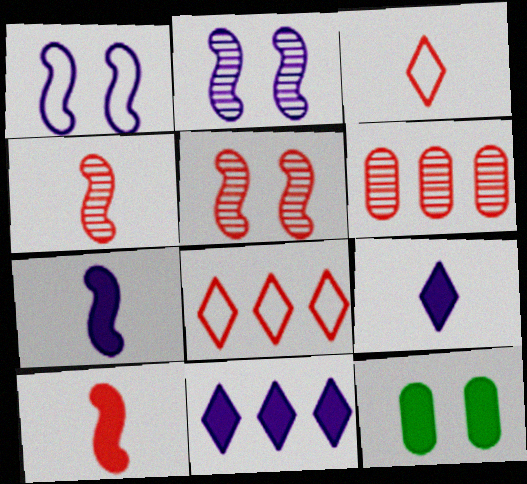[[10, 11, 12]]